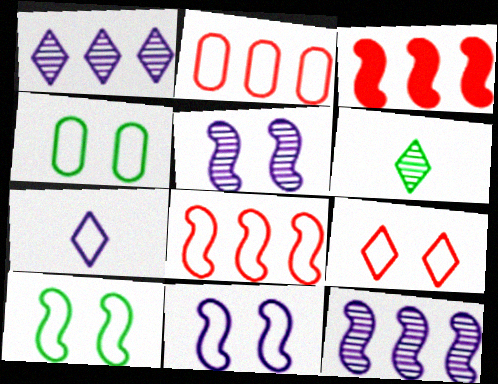[[2, 7, 10], 
[4, 7, 8], 
[4, 9, 11]]